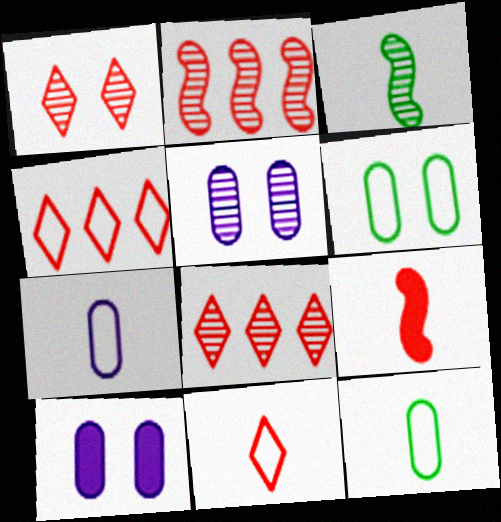[[3, 4, 10], 
[3, 5, 8]]